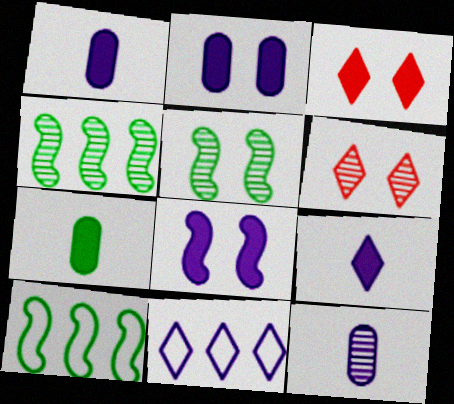[[1, 6, 10], 
[3, 10, 12], 
[4, 6, 12], 
[8, 11, 12]]